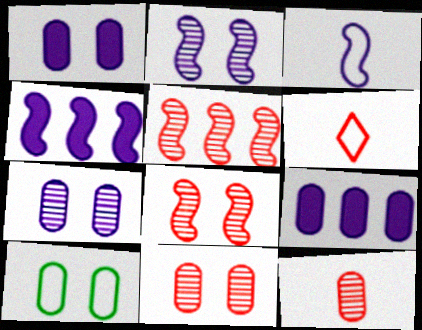[[1, 10, 11], 
[2, 3, 4], 
[9, 10, 12]]